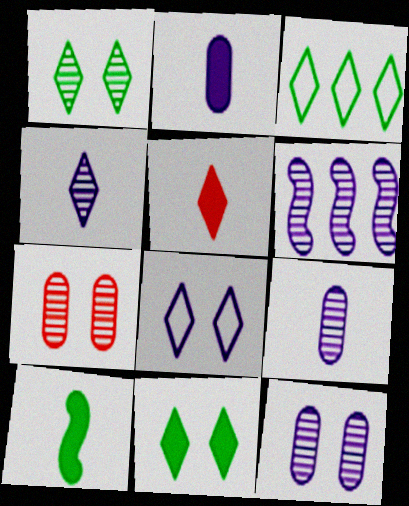[[2, 5, 10], 
[2, 6, 8], 
[4, 6, 12]]